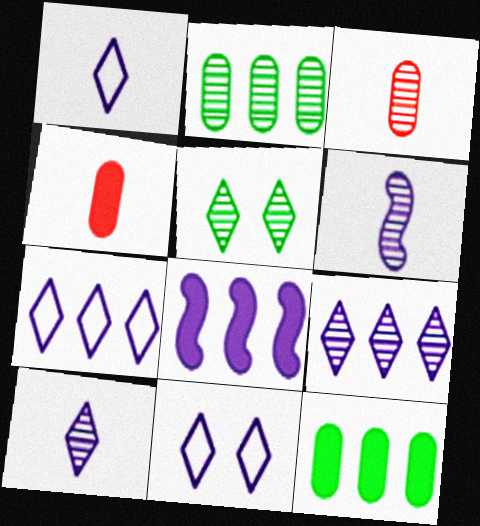[[1, 7, 11]]